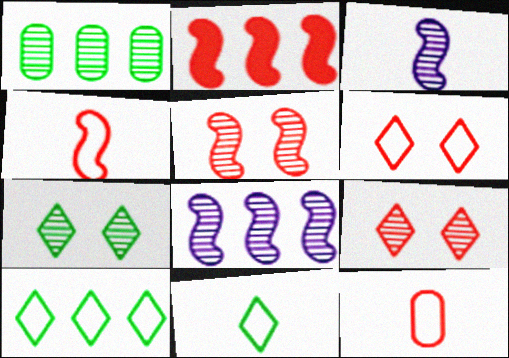[[1, 3, 9], 
[2, 4, 5], 
[2, 9, 12]]